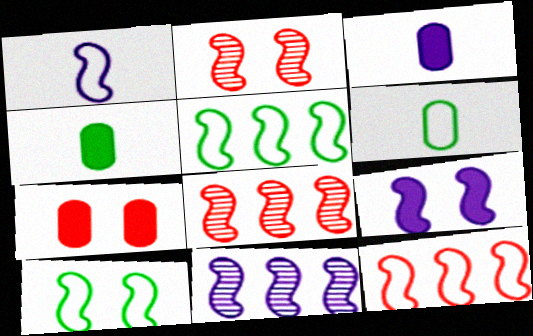[[1, 9, 11], 
[1, 10, 12], 
[2, 9, 10]]